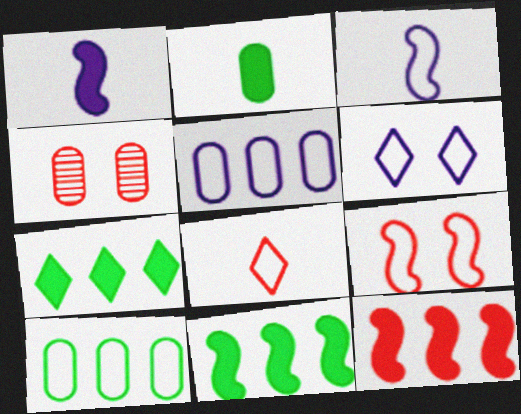[[2, 4, 5], 
[3, 4, 7], 
[3, 5, 6], 
[4, 8, 12]]